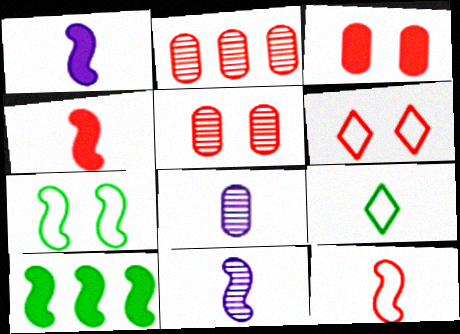[[2, 4, 6], 
[4, 8, 9], 
[6, 8, 10]]